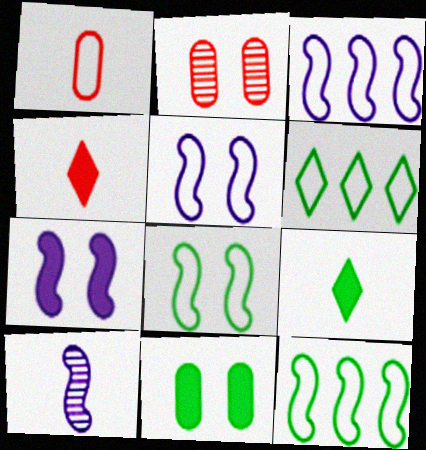[[1, 5, 6], 
[1, 9, 10], 
[2, 3, 9], 
[3, 7, 10]]